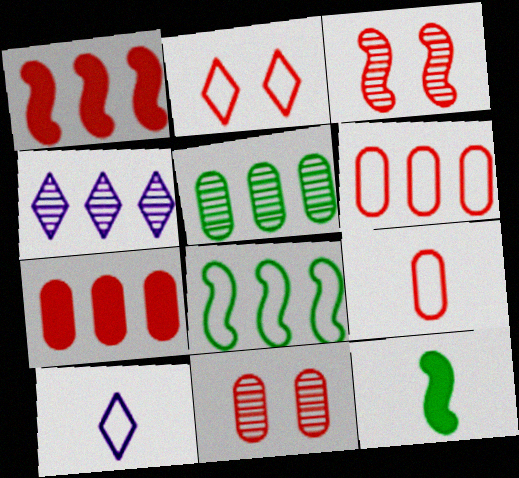[[4, 7, 8], 
[7, 9, 11]]